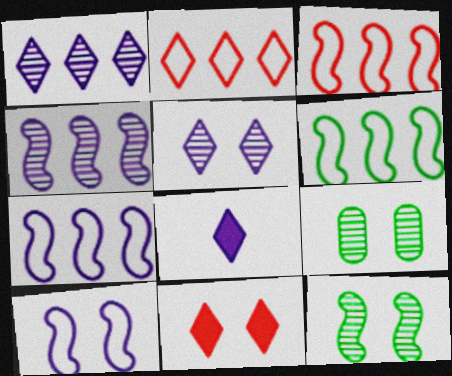[[3, 6, 7], 
[3, 8, 9], 
[9, 10, 11]]